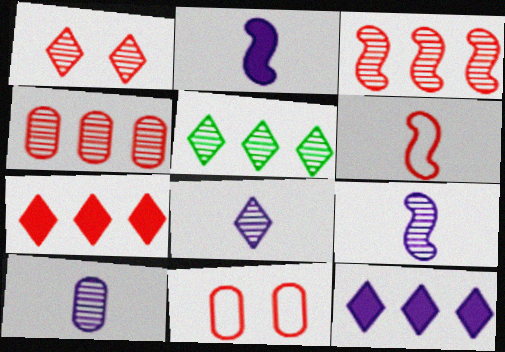[[1, 5, 8], 
[2, 5, 11], 
[8, 9, 10]]